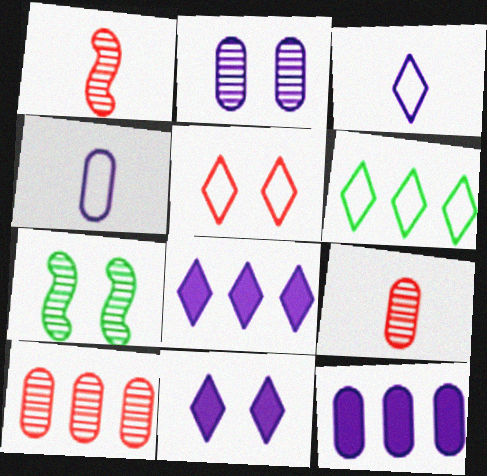[[2, 4, 12], 
[3, 5, 6]]